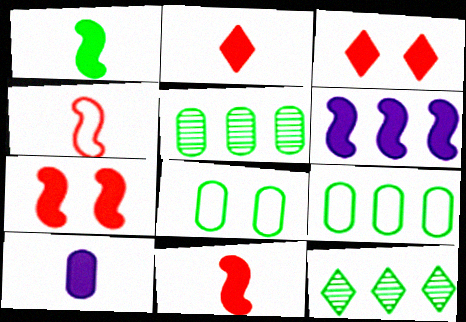[[1, 2, 10], 
[1, 6, 7], 
[1, 8, 12]]